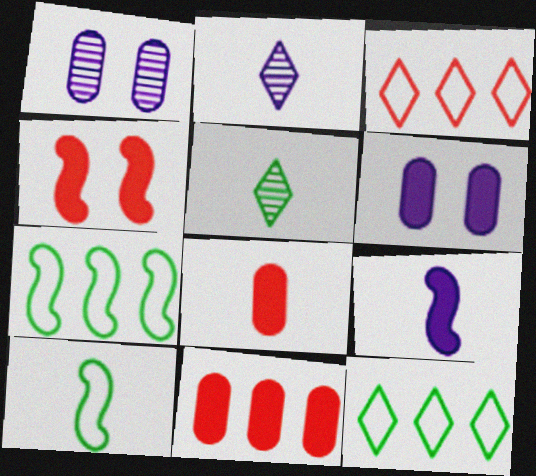[[2, 8, 10]]